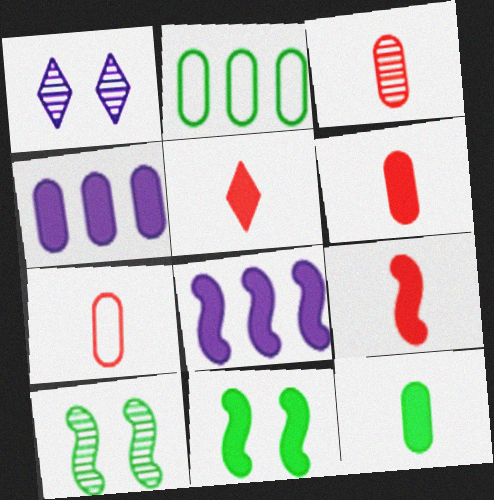[[1, 2, 9], 
[3, 6, 7], 
[4, 5, 11], 
[5, 6, 9], 
[8, 9, 11]]